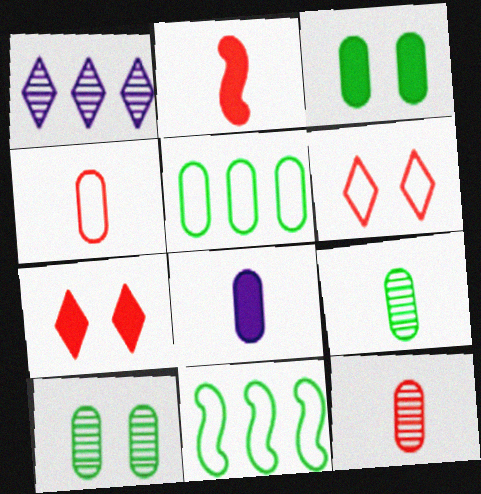[[3, 5, 9], 
[4, 8, 9]]